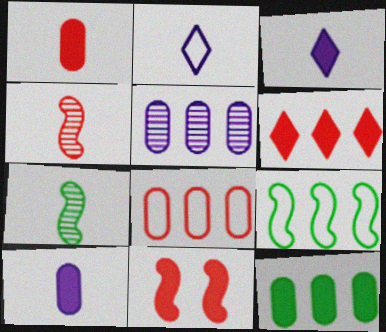[[1, 2, 7], 
[1, 6, 11], 
[3, 11, 12], 
[5, 6, 9], 
[5, 8, 12]]